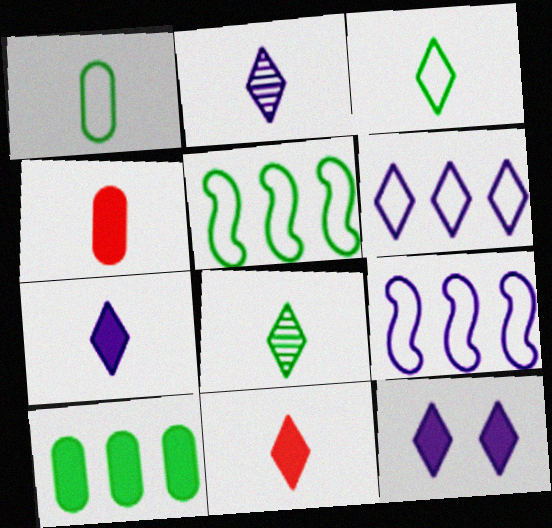[[2, 3, 11], 
[2, 6, 12]]